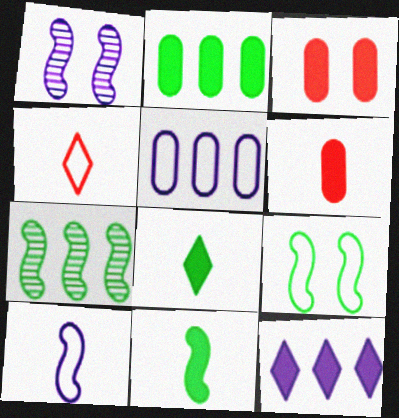[[1, 2, 4], 
[3, 11, 12], 
[4, 5, 9], 
[7, 9, 11]]